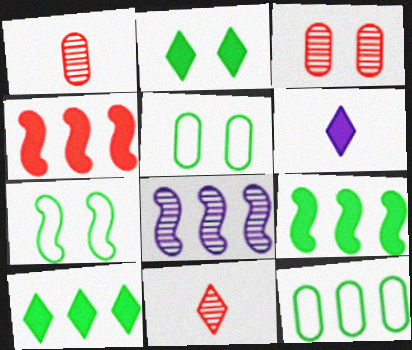[]